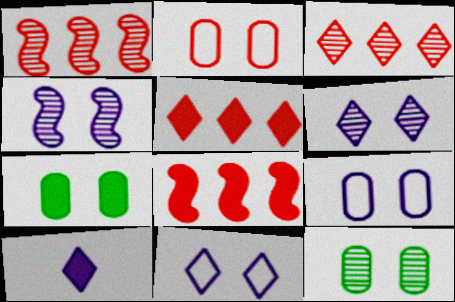[[7, 8, 10]]